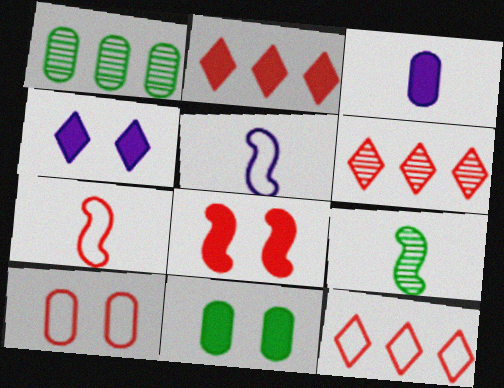[[1, 3, 10], 
[1, 4, 7], 
[2, 6, 12], 
[4, 8, 11], 
[5, 6, 11], 
[7, 10, 12]]